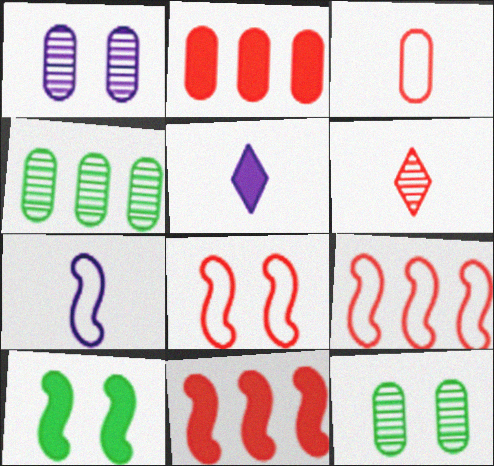[[2, 5, 10], 
[2, 6, 8], 
[4, 5, 8], 
[5, 9, 12]]